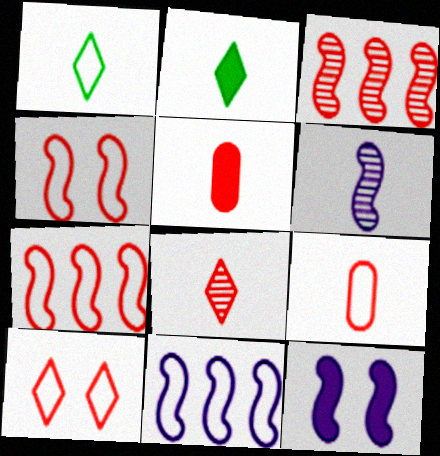[[1, 5, 6], 
[2, 6, 9], 
[3, 5, 10], 
[6, 11, 12], 
[7, 9, 10]]